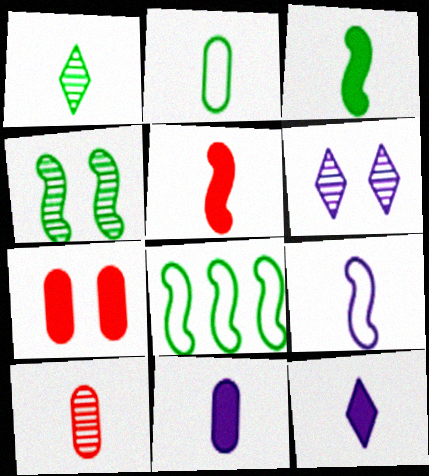[[1, 2, 3], 
[2, 10, 11], 
[3, 4, 8]]